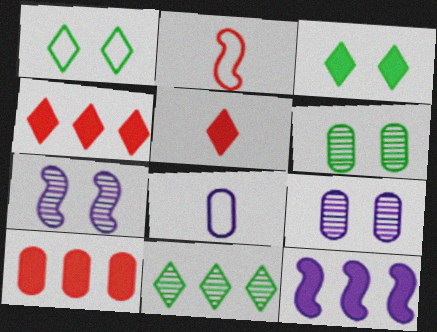[[6, 8, 10]]